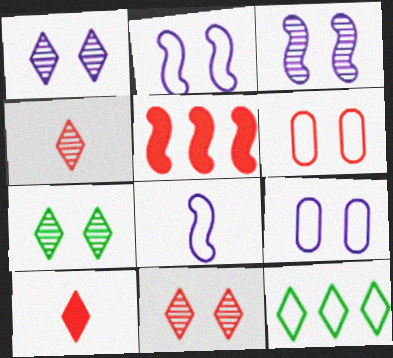[[1, 7, 11], 
[1, 10, 12], 
[4, 5, 6], 
[6, 8, 12]]